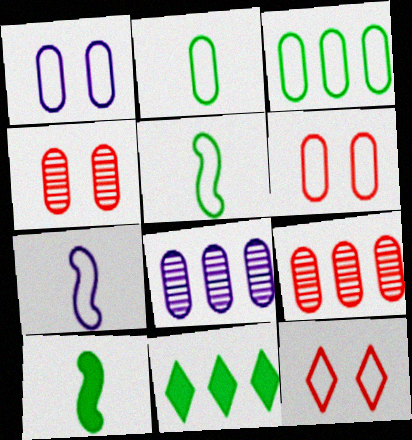[[3, 7, 12], 
[4, 7, 11], 
[8, 10, 12]]